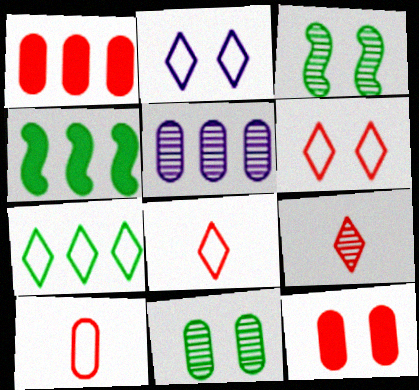[[2, 3, 12], 
[2, 7, 8], 
[3, 5, 9]]